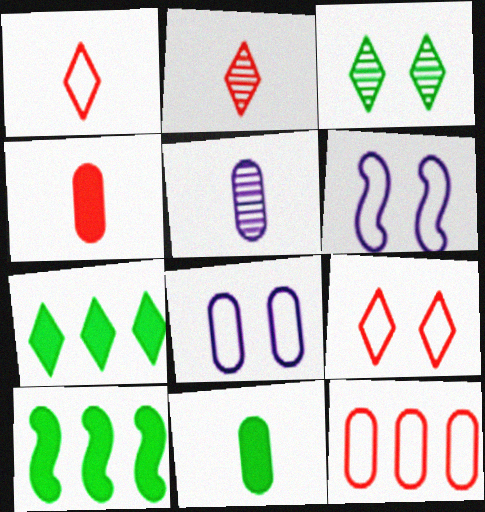[[2, 8, 10], 
[5, 9, 10]]